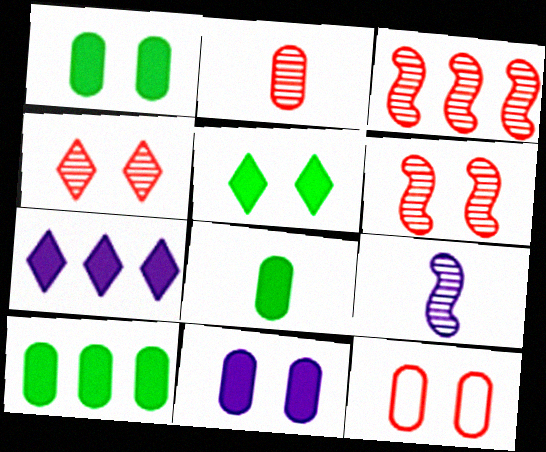[[1, 8, 10], 
[2, 3, 4]]